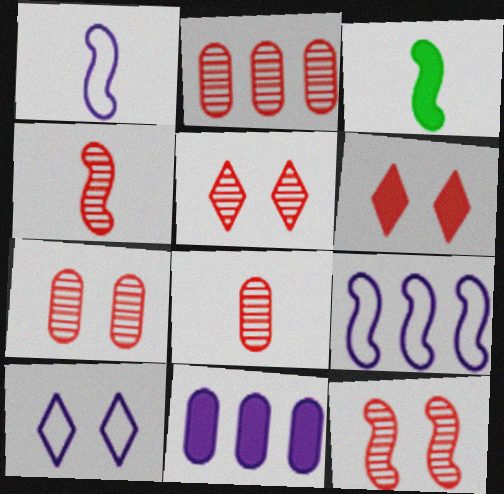[[1, 3, 4], 
[2, 3, 10], 
[2, 4, 5], 
[2, 7, 8], 
[3, 6, 11], 
[3, 9, 12], 
[5, 7, 12]]